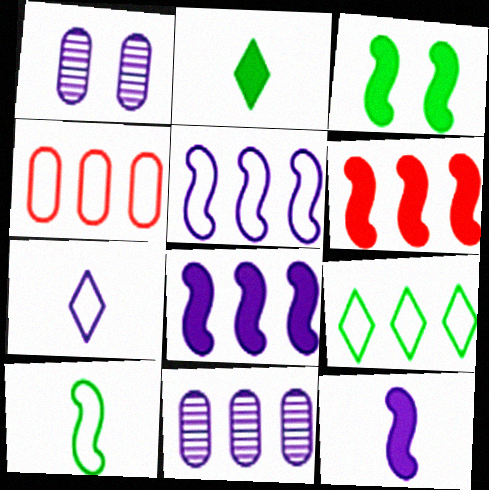[[1, 7, 8], 
[3, 6, 12], 
[4, 5, 9], 
[6, 9, 11]]